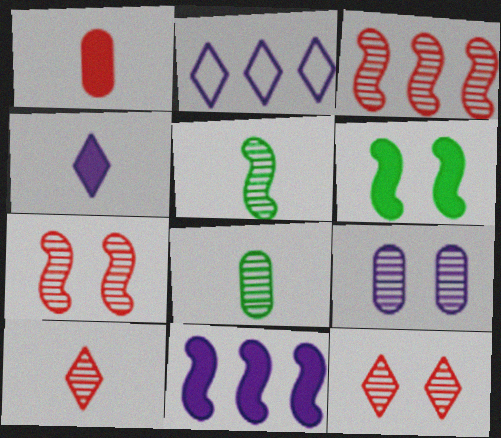[]